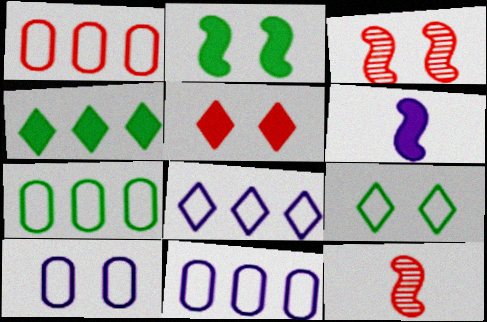[[1, 5, 12], 
[1, 7, 11], 
[4, 10, 12]]